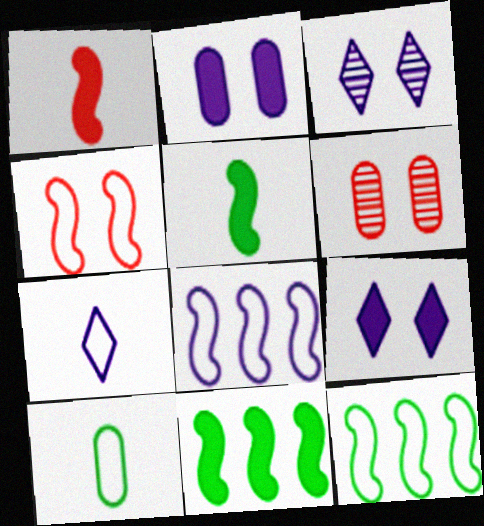[[6, 7, 11]]